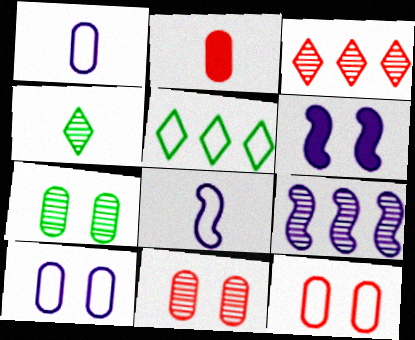[[2, 4, 8], 
[4, 9, 11], 
[5, 8, 12], 
[6, 8, 9]]